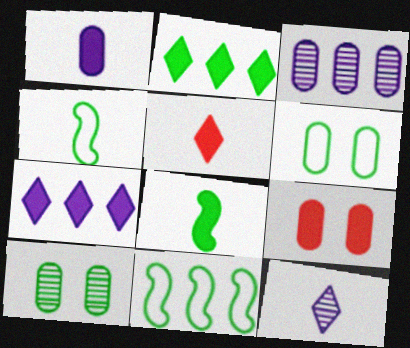[[1, 5, 8], 
[2, 4, 10], 
[7, 8, 9], 
[9, 11, 12]]